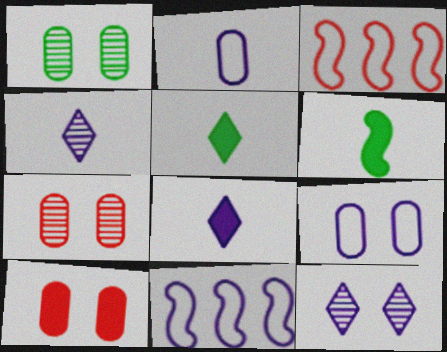[[1, 3, 8], 
[1, 9, 10], 
[5, 7, 11]]